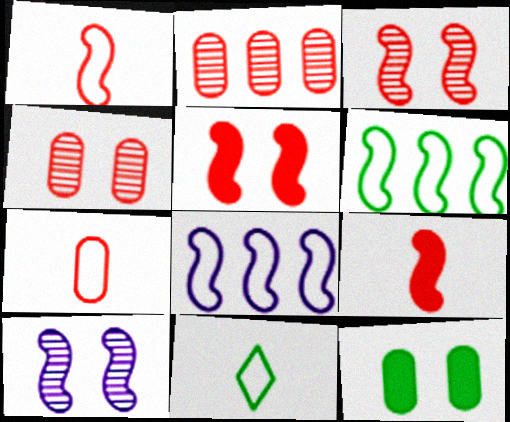[[6, 9, 10]]